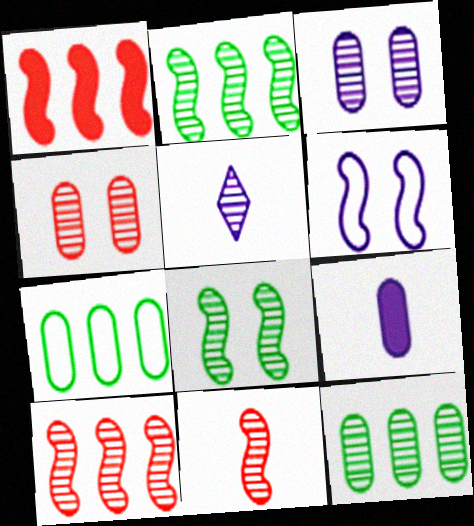[[2, 4, 5], 
[4, 7, 9]]